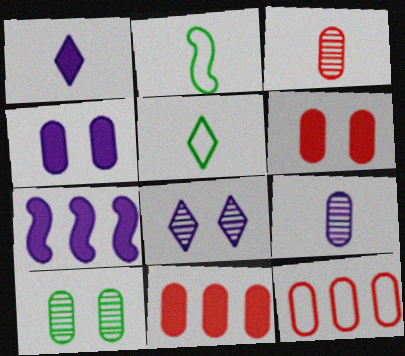[[1, 2, 3], 
[1, 4, 7], 
[2, 8, 11], 
[3, 6, 12]]